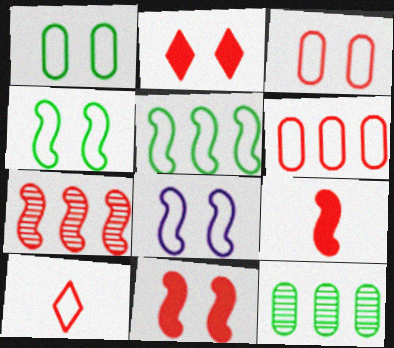[]